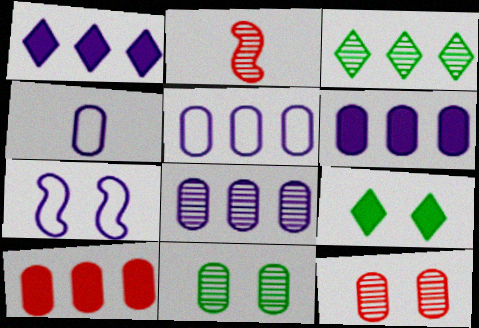[[2, 5, 9], 
[4, 10, 11], 
[5, 6, 8], 
[7, 9, 12]]